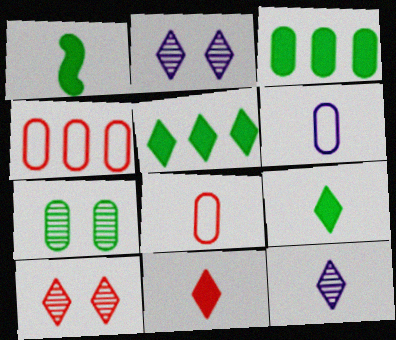[[1, 2, 4], 
[1, 8, 12]]